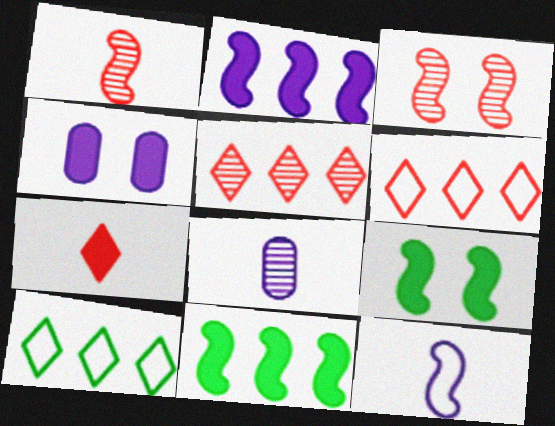[[1, 4, 10], 
[3, 11, 12], 
[4, 7, 11], 
[6, 8, 9]]